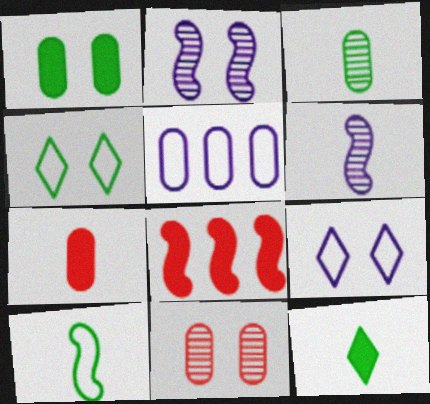[[2, 8, 10], 
[3, 8, 9], 
[3, 10, 12]]